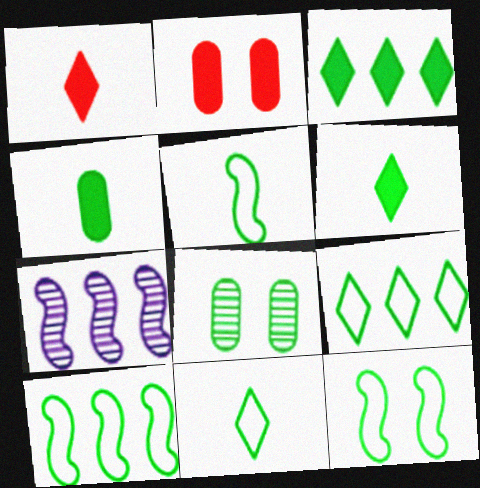[[2, 7, 11], 
[3, 5, 8], 
[5, 10, 12], 
[6, 8, 10]]